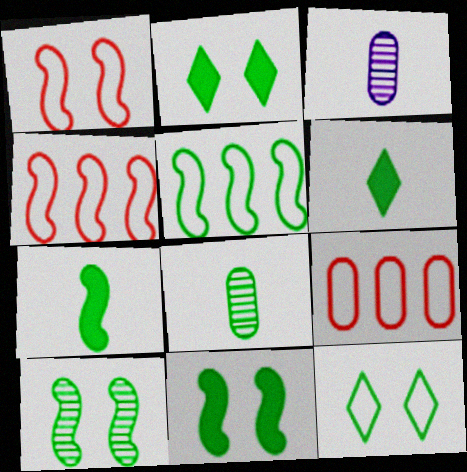[[2, 3, 4], 
[2, 5, 8], 
[5, 7, 10]]